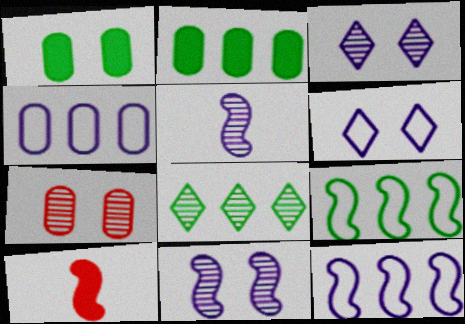[[2, 8, 9], 
[5, 7, 8], 
[9, 10, 11]]